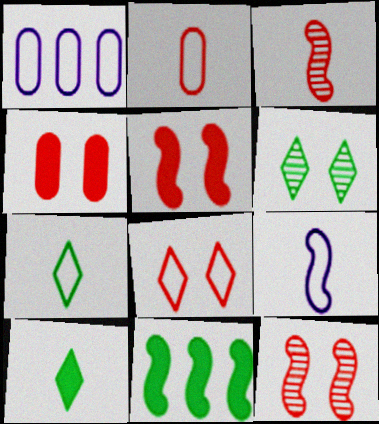[[1, 10, 12], 
[2, 7, 9], 
[4, 8, 12], 
[9, 11, 12]]